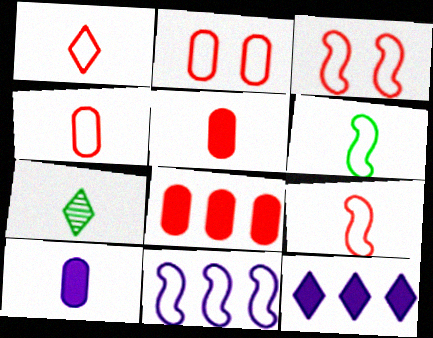[[1, 4, 9], 
[3, 6, 11], 
[7, 9, 10]]